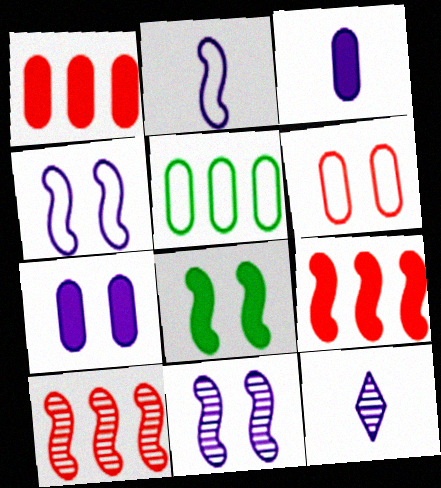[[2, 3, 12], 
[2, 8, 10]]